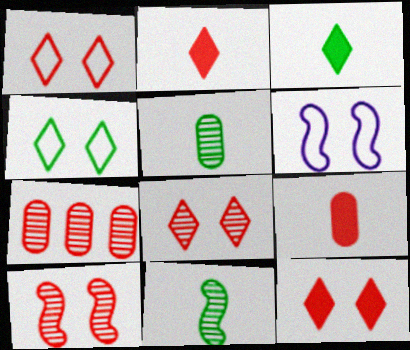[[1, 8, 12], 
[3, 6, 7]]